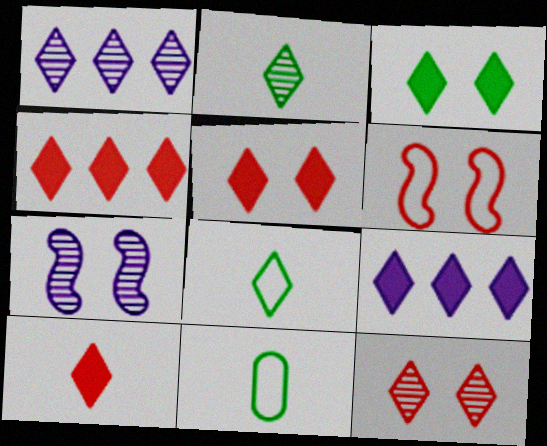[[1, 2, 12], 
[1, 5, 8], 
[3, 9, 10], 
[4, 5, 10], 
[4, 7, 11], 
[8, 9, 12]]